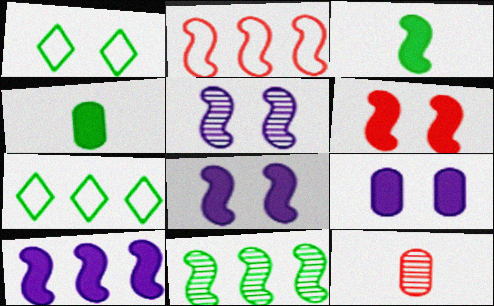[[1, 4, 11], 
[1, 10, 12], 
[2, 3, 5], 
[2, 10, 11], 
[3, 6, 10], 
[7, 8, 12]]